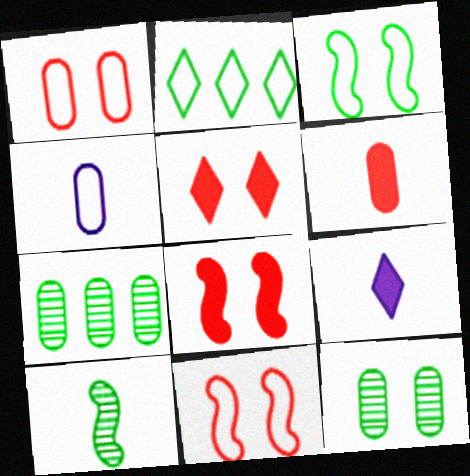[[2, 4, 11], 
[7, 9, 11]]